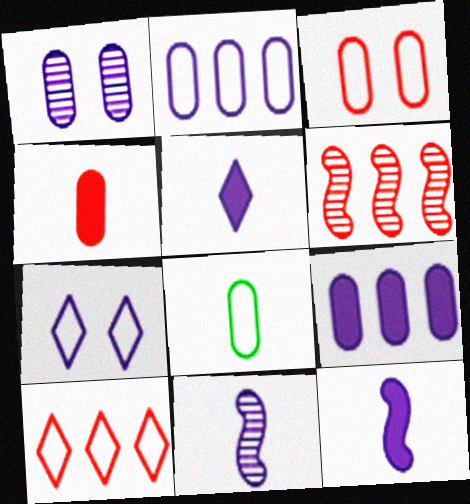[[2, 3, 8], 
[7, 9, 11]]